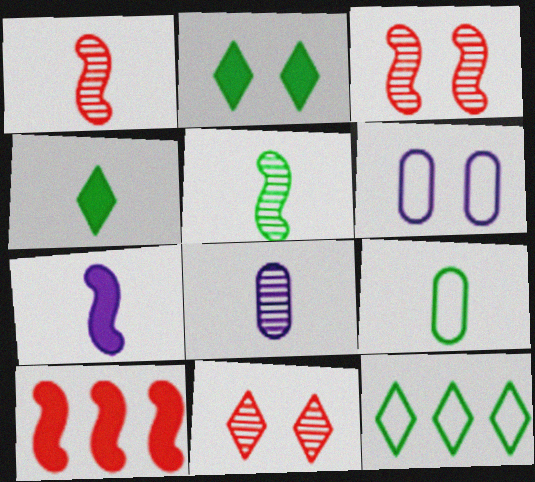[[2, 3, 6], 
[4, 5, 9]]